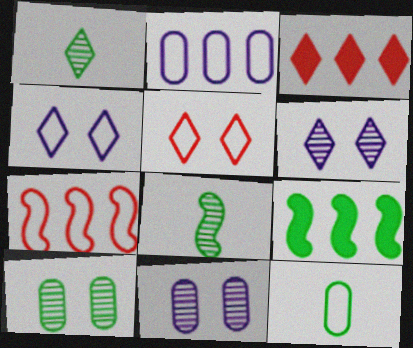[[1, 3, 4], 
[4, 7, 12]]